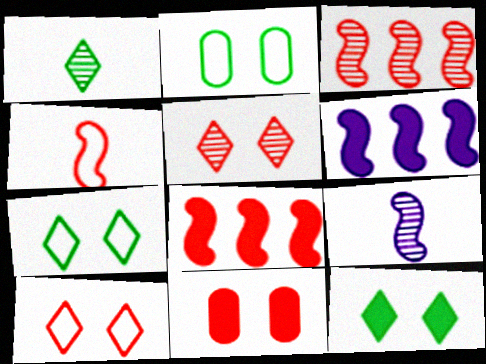[]